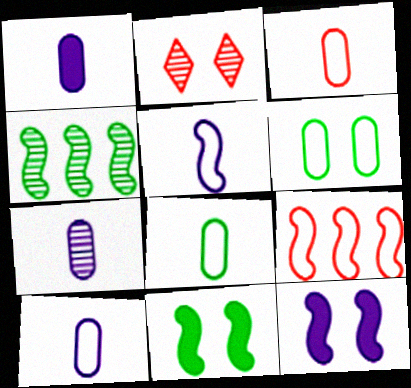[[1, 7, 10], 
[2, 4, 7], 
[2, 6, 12], 
[3, 8, 10]]